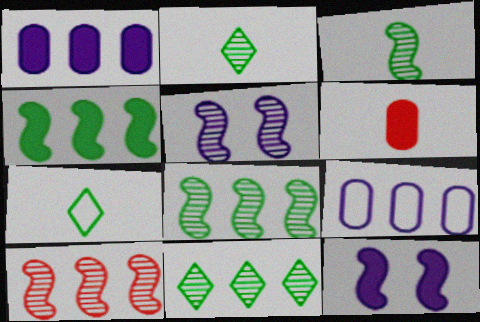[[3, 5, 10]]